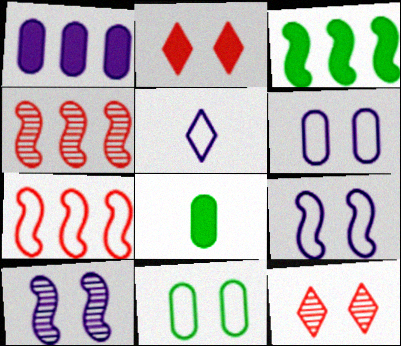[[1, 5, 10], 
[2, 10, 11], 
[5, 7, 11]]